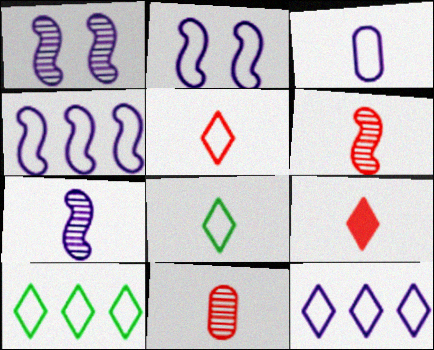[[2, 3, 12]]